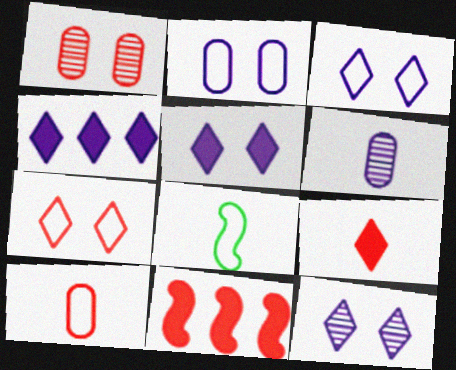[[1, 4, 8], 
[3, 5, 12], 
[6, 8, 9]]